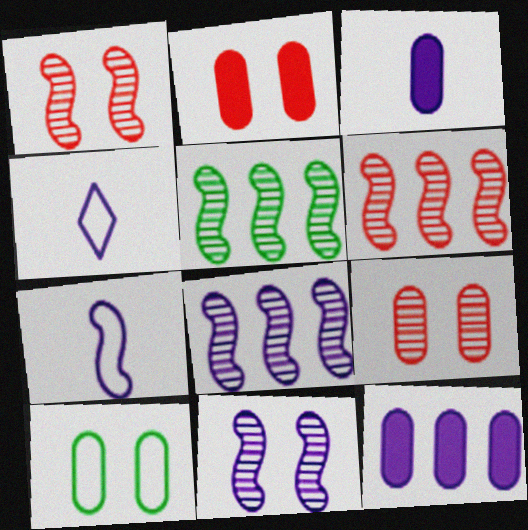[[2, 4, 5], 
[4, 11, 12], 
[5, 6, 8]]